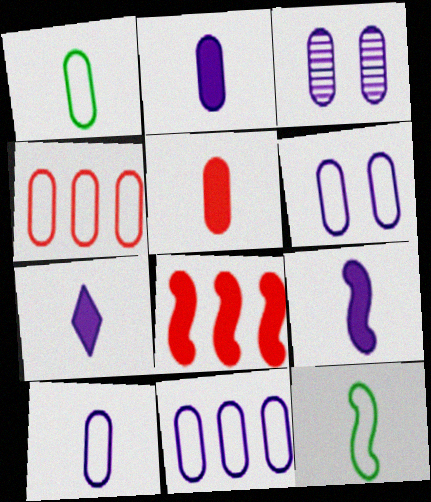[[1, 4, 6], 
[2, 3, 11], 
[2, 7, 9], 
[6, 10, 11]]